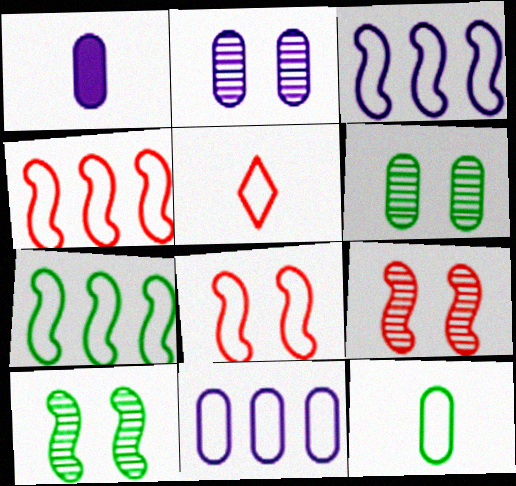[[1, 2, 11], 
[3, 4, 7]]